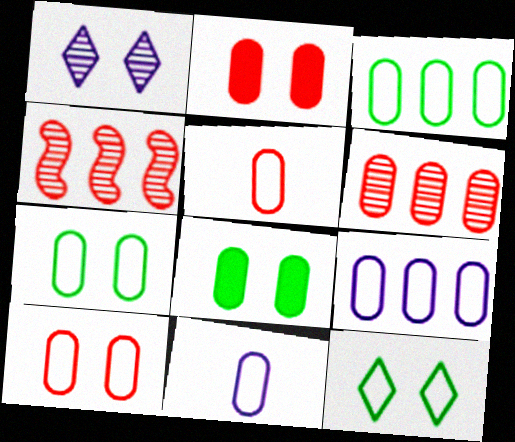[[2, 5, 6], 
[3, 10, 11], 
[5, 7, 9], 
[6, 8, 11]]